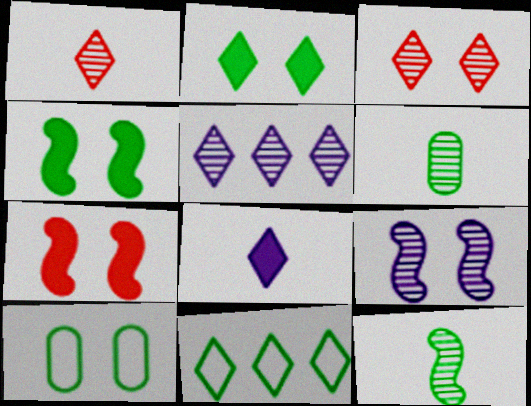[[3, 8, 11], 
[4, 6, 11]]